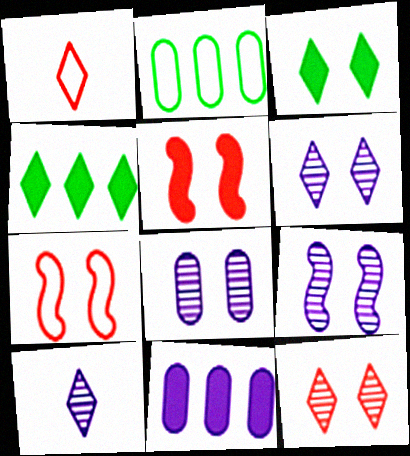[[1, 4, 6], 
[2, 5, 10], 
[3, 7, 8], 
[6, 8, 9]]